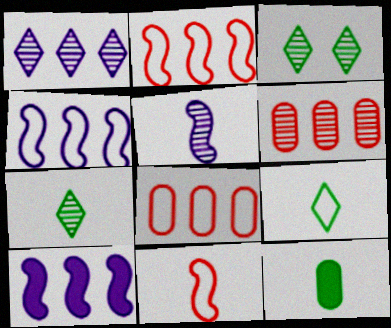[[3, 5, 6]]